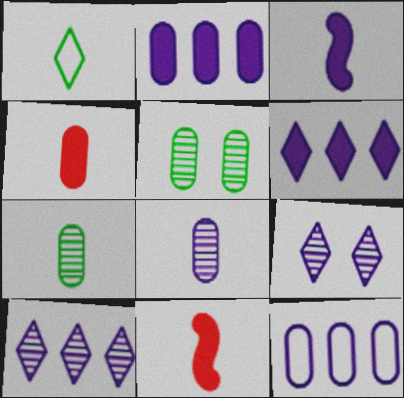[[1, 8, 11], 
[3, 9, 12], 
[4, 5, 12]]